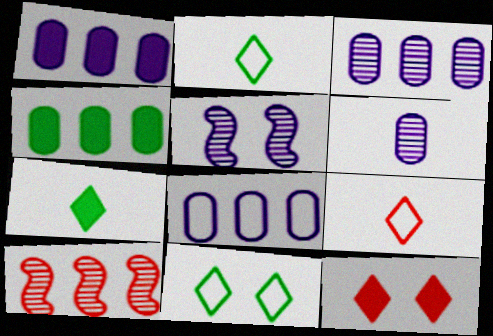[[1, 3, 8], 
[4, 5, 9]]